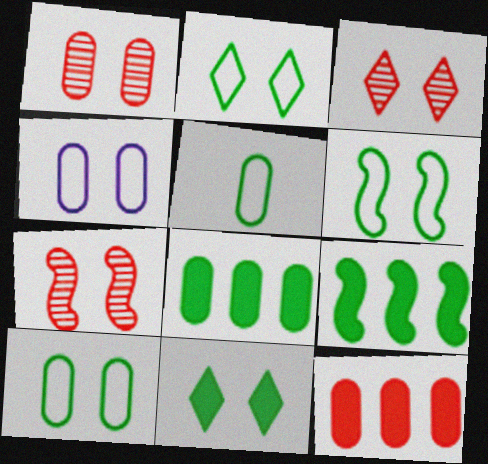[[1, 3, 7], 
[2, 6, 10], 
[4, 7, 11]]